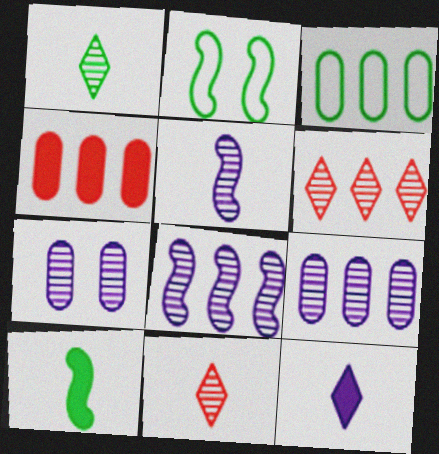[[3, 4, 9]]